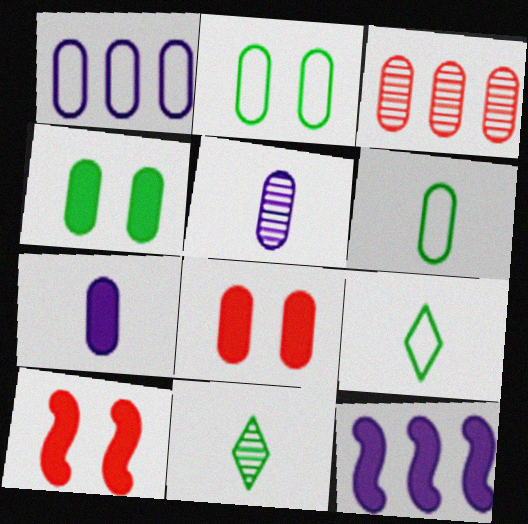[[1, 10, 11], 
[2, 3, 7]]